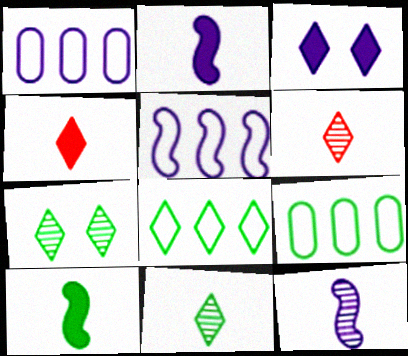[[1, 3, 12], 
[3, 6, 8], 
[7, 9, 10]]